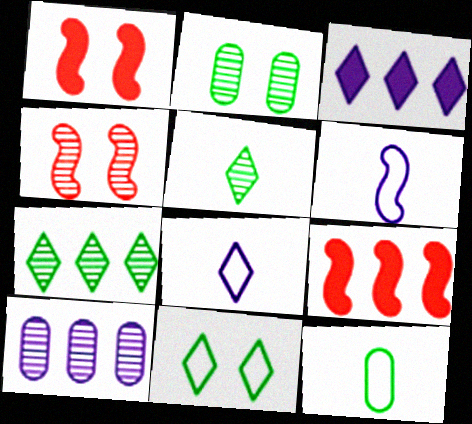[[2, 8, 9], 
[3, 4, 12], 
[4, 5, 10]]